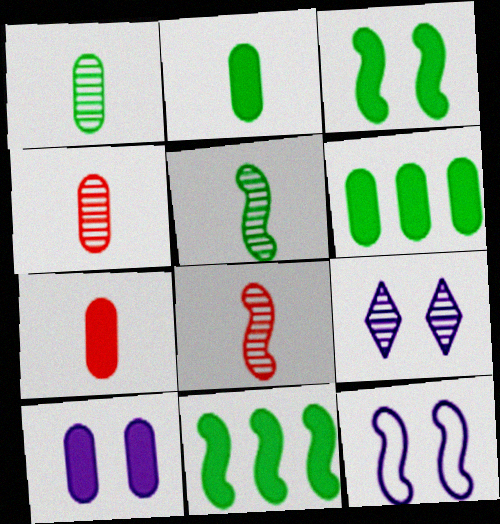[[6, 7, 10], 
[8, 11, 12], 
[9, 10, 12]]